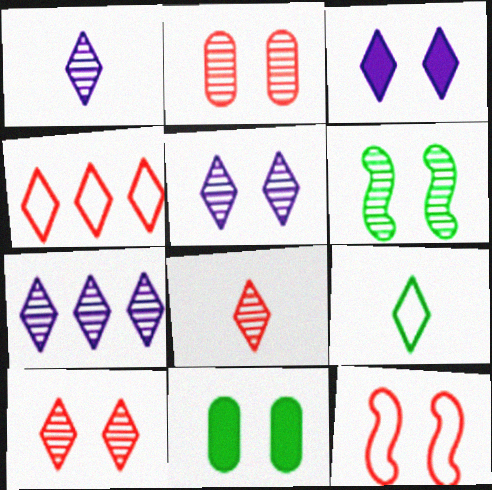[[1, 5, 7], 
[2, 5, 6], 
[5, 11, 12]]